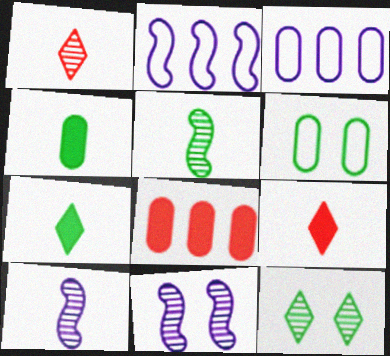[]